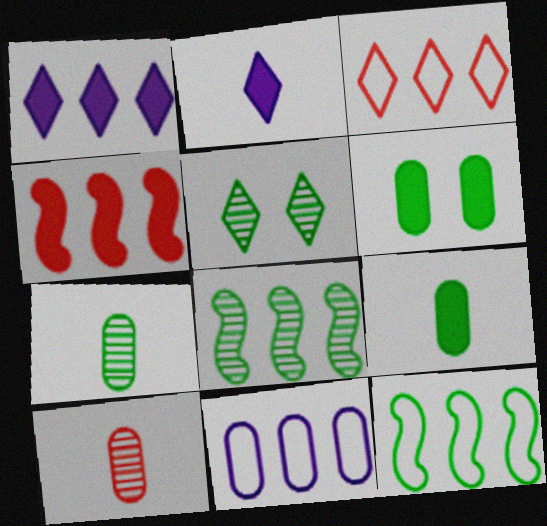[[2, 3, 5], 
[2, 4, 6], 
[3, 11, 12], 
[5, 7, 8], 
[5, 9, 12], 
[6, 10, 11]]